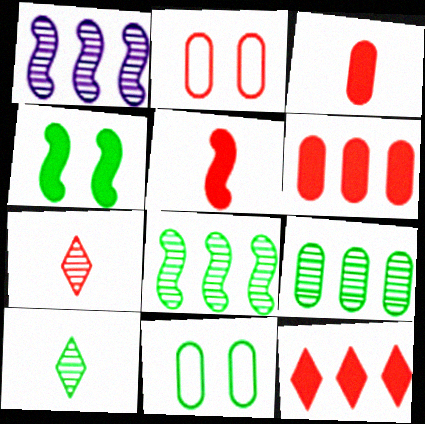[]